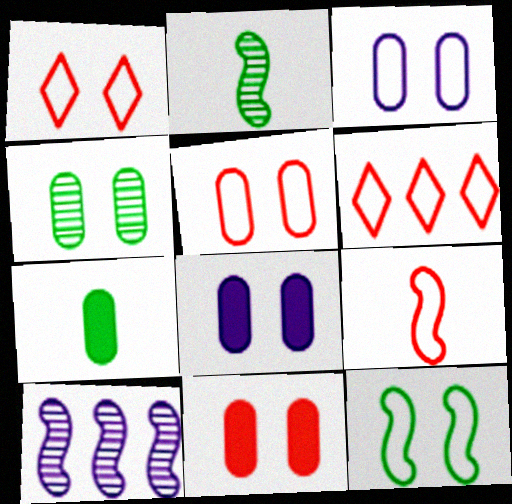[[1, 3, 12], 
[1, 7, 10], 
[2, 6, 8], 
[3, 4, 11], 
[4, 5, 8], 
[5, 6, 9]]